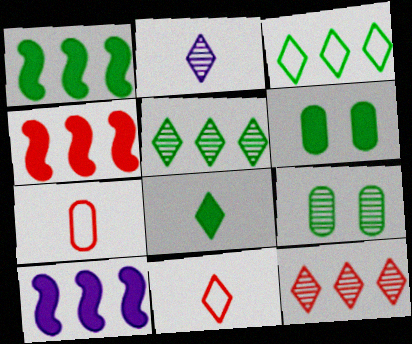[[1, 4, 10], 
[1, 6, 8], 
[2, 8, 11], 
[9, 10, 11]]